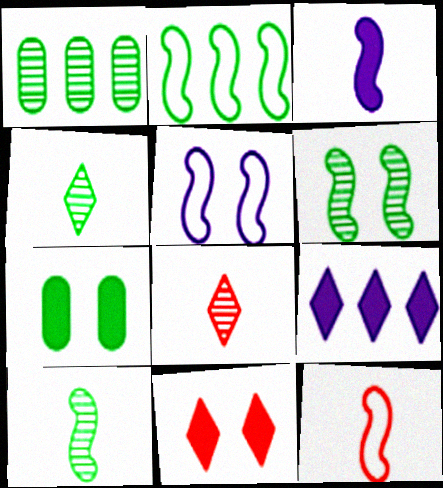[[1, 4, 6], 
[2, 4, 7], 
[2, 5, 12], 
[3, 10, 12]]